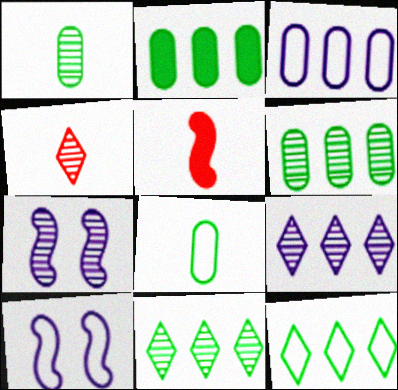[[2, 4, 10], 
[4, 6, 7]]